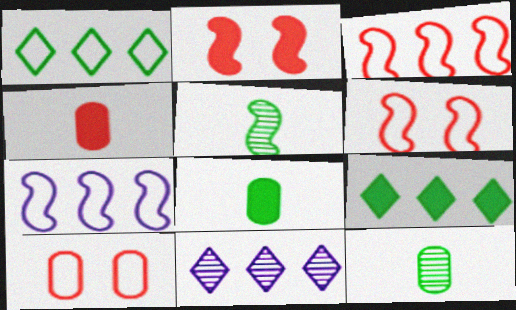[[2, 5, 7], 
[6, 8, 11]]